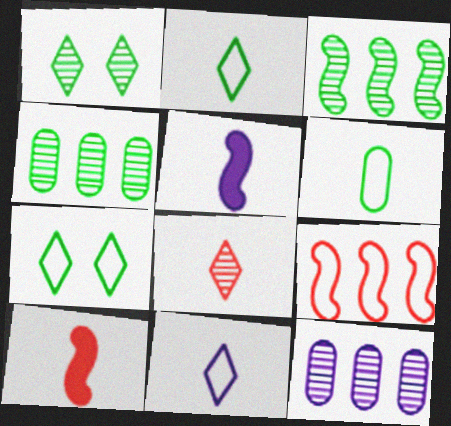[[5, 6, 8], 
[7, 10, 12]]